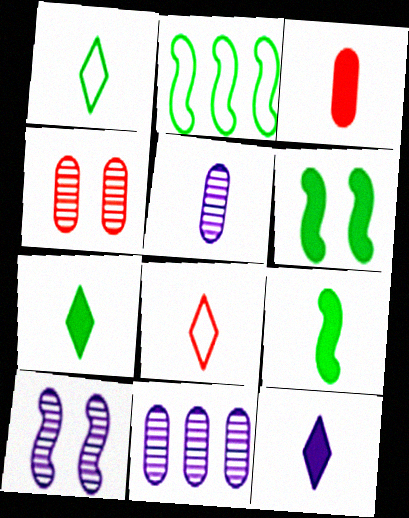[[2, 4, 12], 
[3, 9, 12], 
[5, 8, 9], 
[6, 8, 11]]